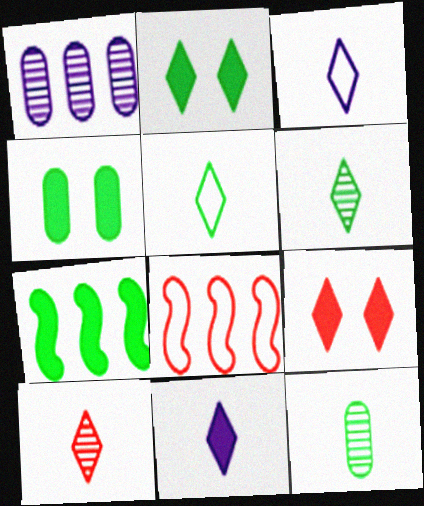[[5, 10, 11]]